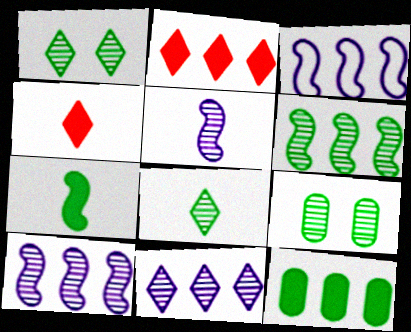[[3, 4, 9], 
[6, 8, 9]]